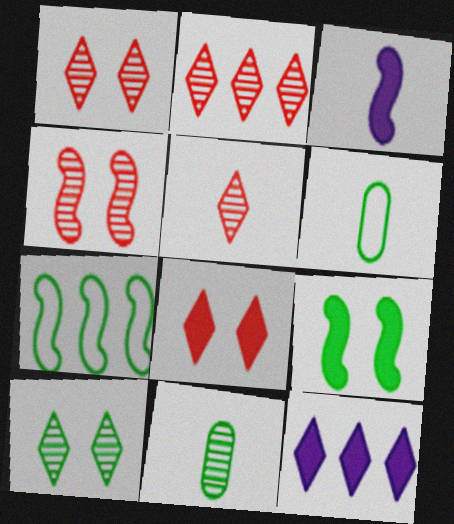[[1, 2, 5], 
[3, 4, 7], 
[3, 5, 6], 
[4, 6, 12]]